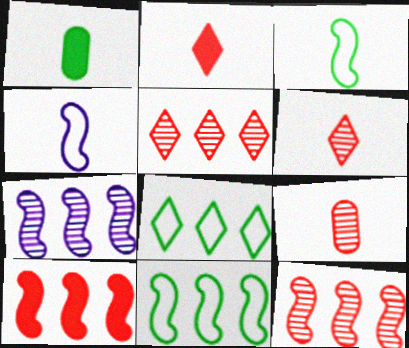[[1, 4, 6], 
[7, 10, 11]]